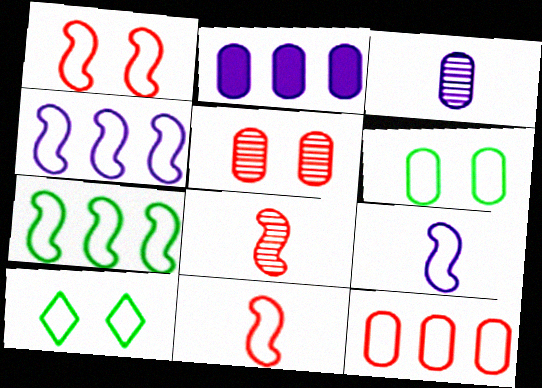[[1, 7, 9], 
[2, 8, 10], 
[9, 10, 12]]